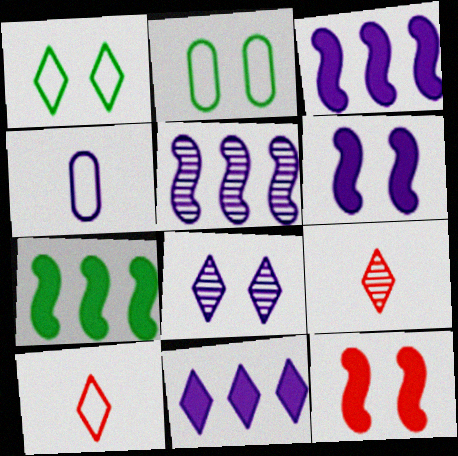[[1, 9, 11], 
[2, 3, 9], 
[2, 8, 12], 
[3, 4, 8]]